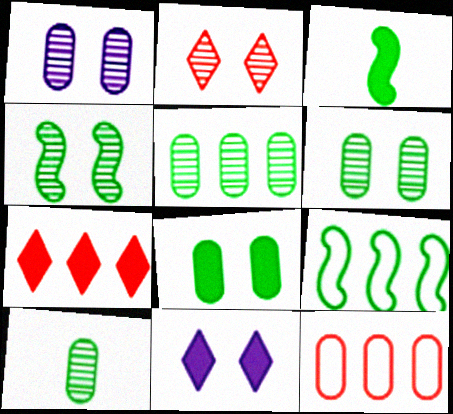[[1, 2, 4], 
[3, 4, 9], 
[5, 6, 10]]